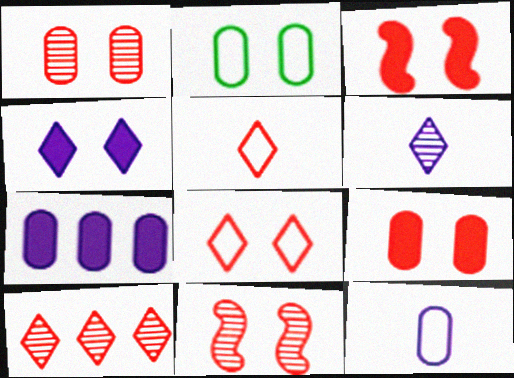[[1, 3, 8], 
[2, 4, 11], 
[8, 9, 11]]